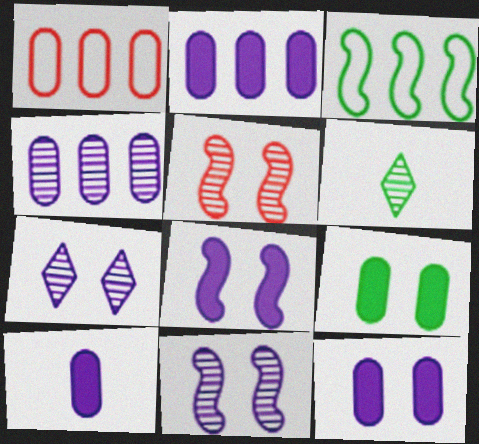[[1, 6, 8], 
[2, 10, 12], 
[3, 6, 9], 
[4, 5, 6]]